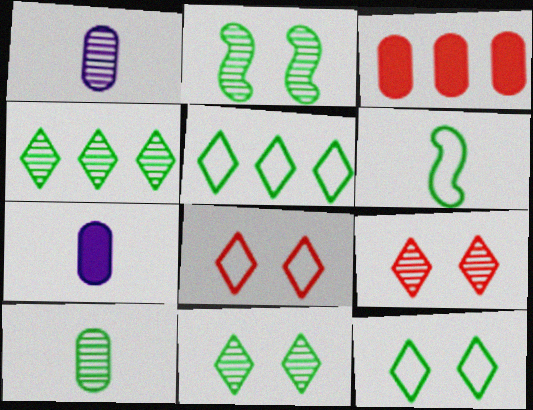[[2, 4, 10]]